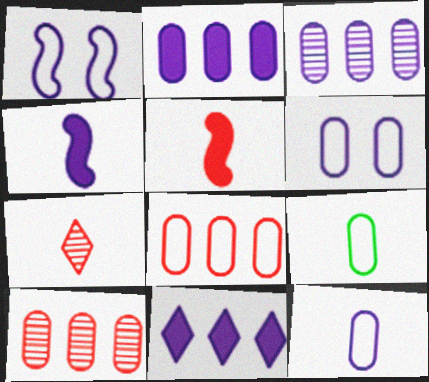[[4, 7, 9], 
[6, 8, 9]]